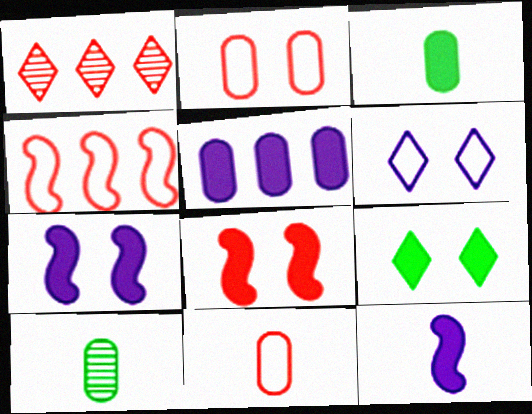[[1, 8, 11], 
[2, 5, 10]]